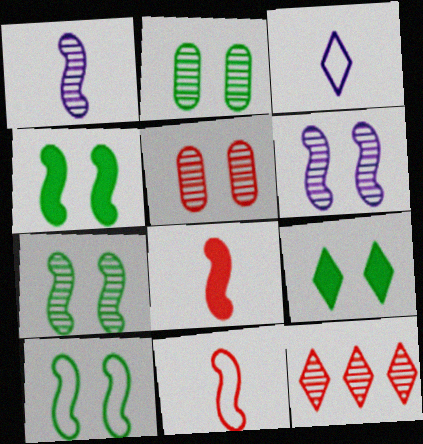[[1, 2, 12], 
[2, 9, 10], 
[3, 9, 12], 
[4, 7, 10]]